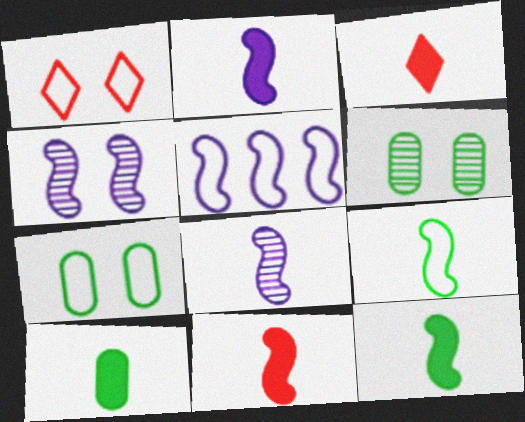[[2, 3, 10], 
[2, 4, 5], 
[2, 11, 12], 
[3, 5, 6], 
[8, 9, 11]]